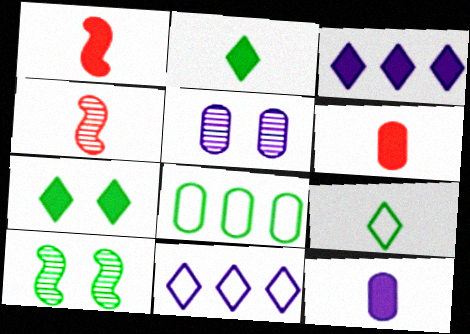[[1, 2, 12], 
[2, 8, 10], 
[4, 9, 12], 
[5, 6, 8], 
[6, 10, 11]]